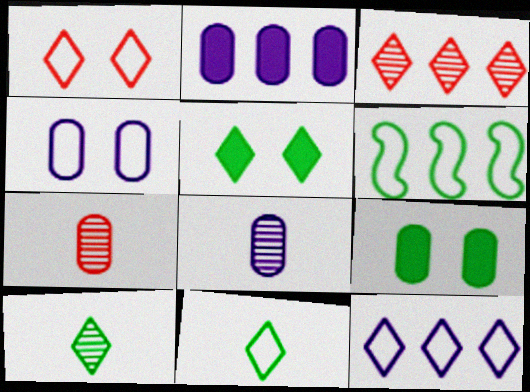[[1, 11, 12], 
[2, 3, 6], 
[2, 4, 8], 
[6, 9, 10]]